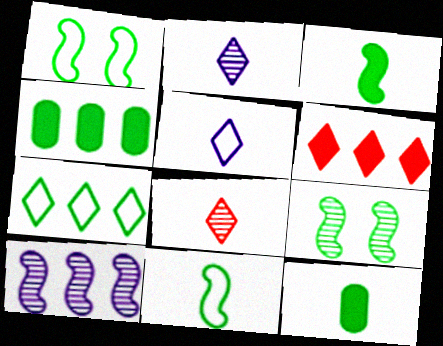[[7, 9, 12]]